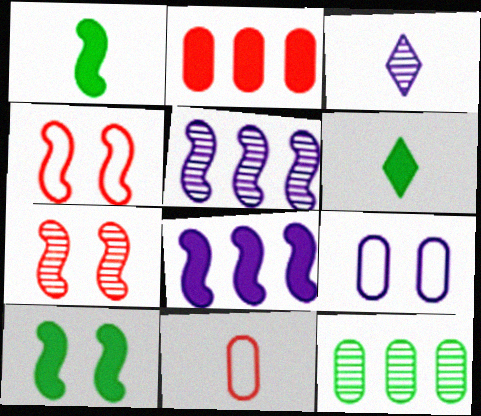[[1, 3, 11], 
[1, 4, 5], 
[3, 7, 12], 
[3, 8, 9]]